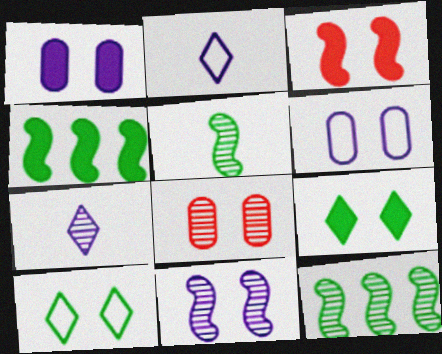[[1, 3, 9], 
[2, 4, 8], 
[7, 8, 12]]